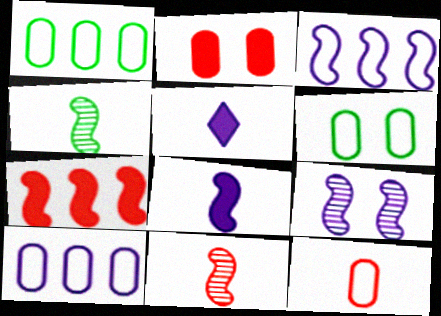[[3, 8, 9], 
[4, 5, 12], 
[5, 9, 10], 
[6, 10, 12]]